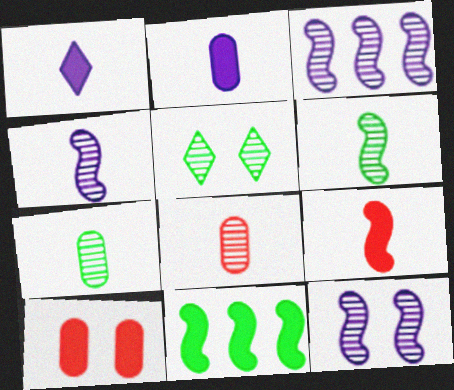[[1, 10, 11], 
[3, 4, 12], 
[3, 5, 8]]